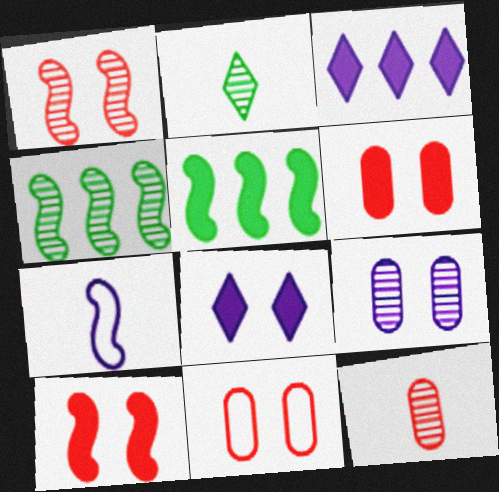[[1, 5, 7], 
[3, 7, 9], 
[4, 7, 10]]